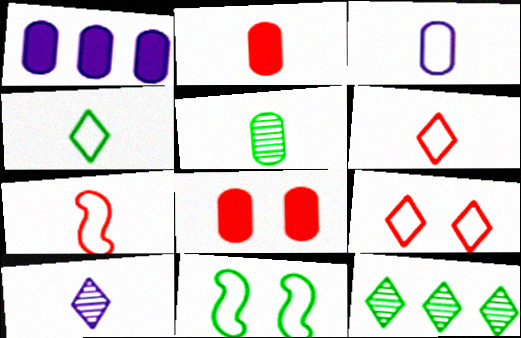[[2, 3, 5], 
[3, 4, 7]]